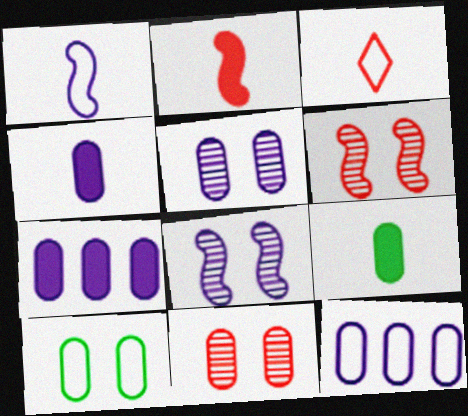[[4, 5, 12], 
[9, 11, 12]]